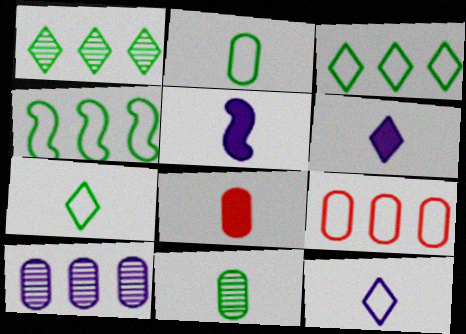[]